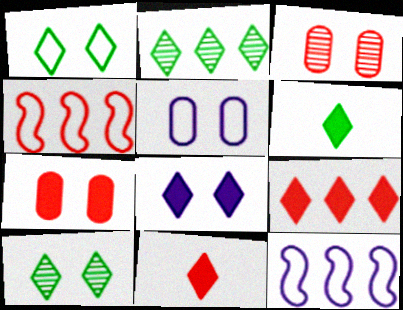[[1, 2, 6], 
[3, 4, 11], 
[3, 6, 12], 
[6, 8, 9]]